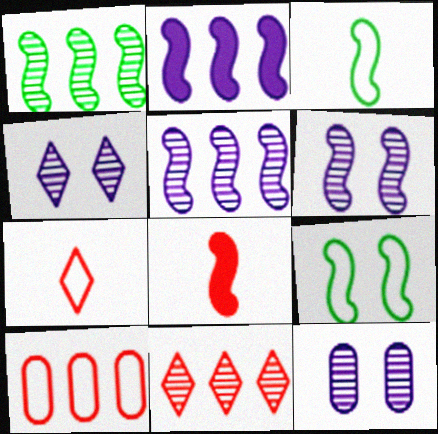[[4, 6, 12], 
[5, 8, 9]]